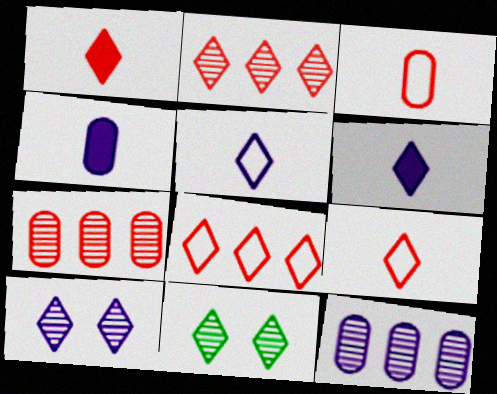[[6, 8, 11]]